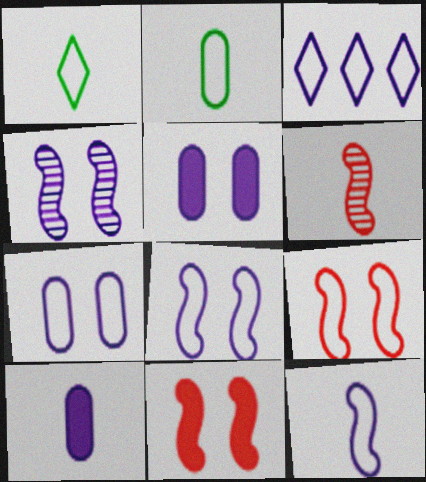[[1, 6, 10], 
[2, 3, 9], 
[3, 4, 10], 
[3, 7, 12]]